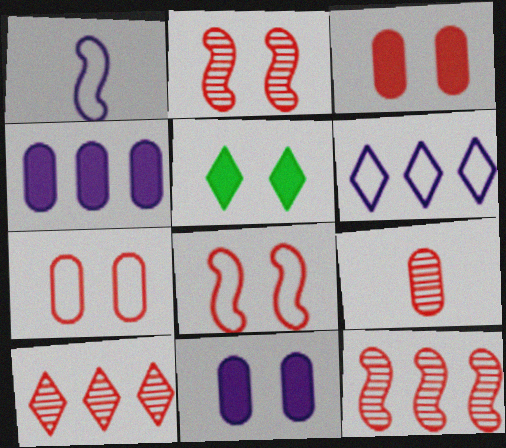[[2, 9, 10]]